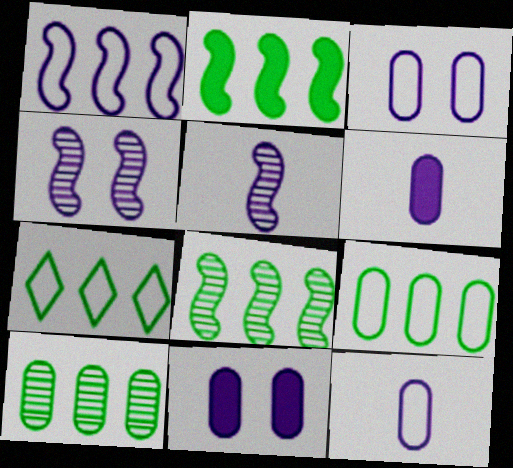[[2, 7, 10]]